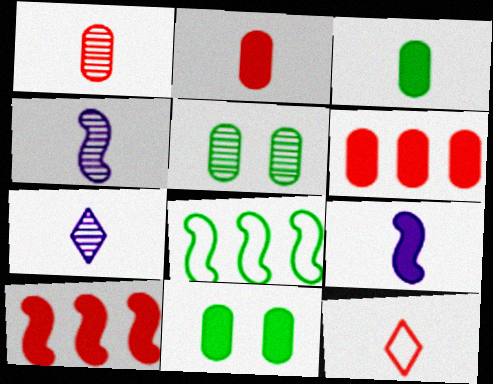[[3, 4, 12]]